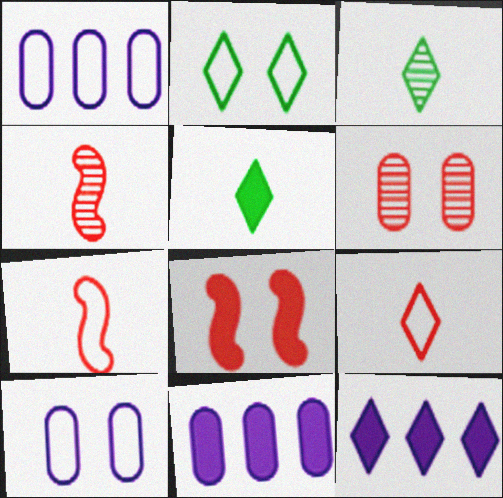[[1, 2, 7], 
[1, 3, 8], 
[2, 4, 11], 
[5, 8, 11]]